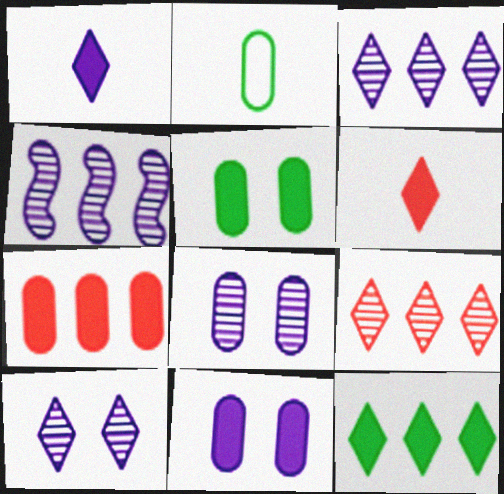[[2, 7, 8]]